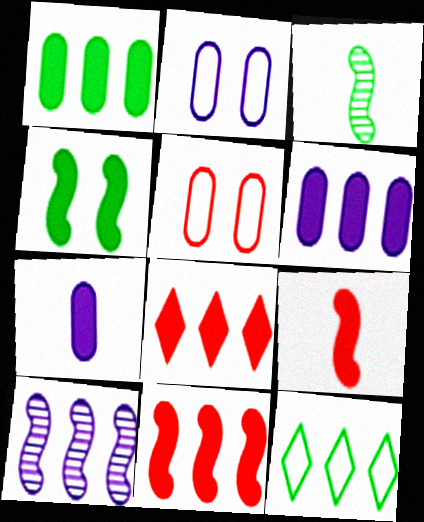[[2, 3, 8], 
[4, 7, 8]]